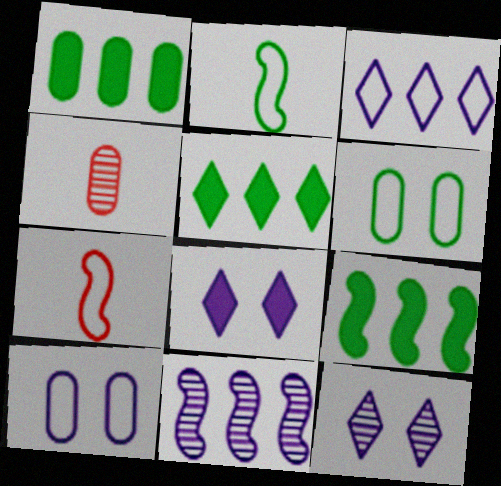[[1, 4, 10], 
[1, 5, 9], 
[1, 7, 12], 
[3, 6, 7]]